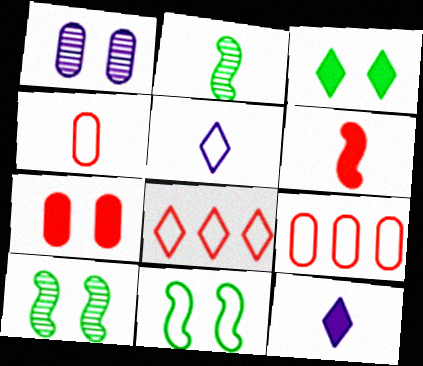[[2, 4, 12], 
[5, 9, 11], 
[9, 10, 12]]